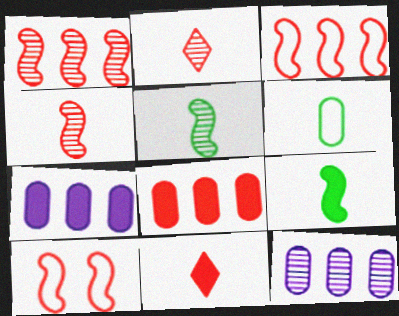[[2, 8, 10]]